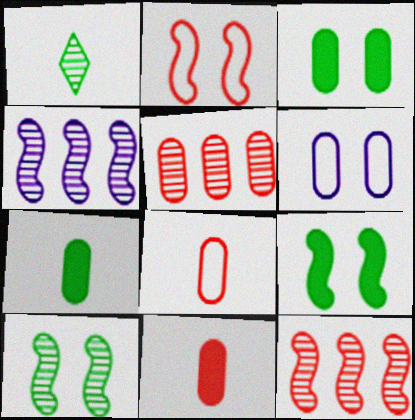[[5, 6, 7]]